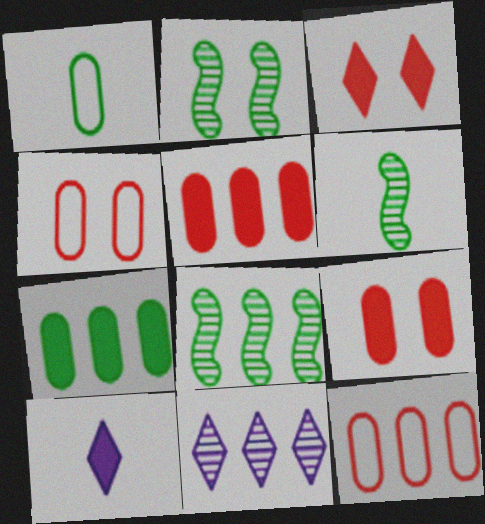[[2, 6, 8], 
[2, 10, 12], 
[4, 8, 10]]